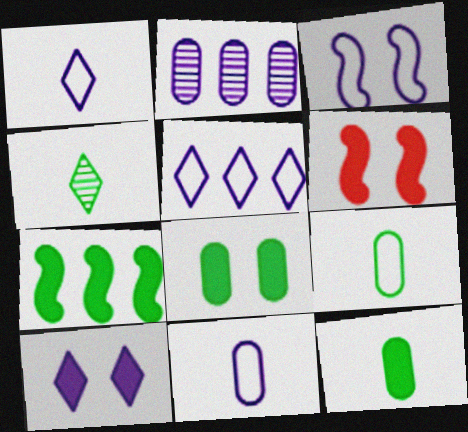[[3, 5, 11], 
[6, 8, 10]]